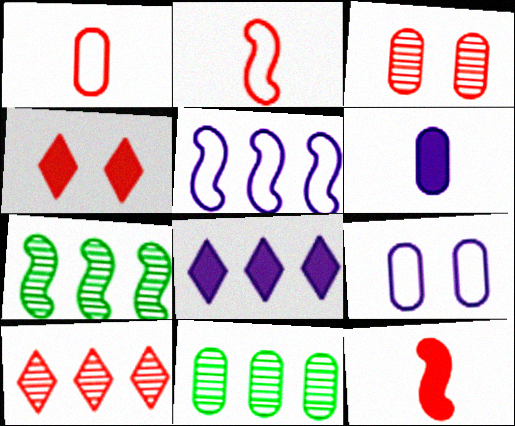[]